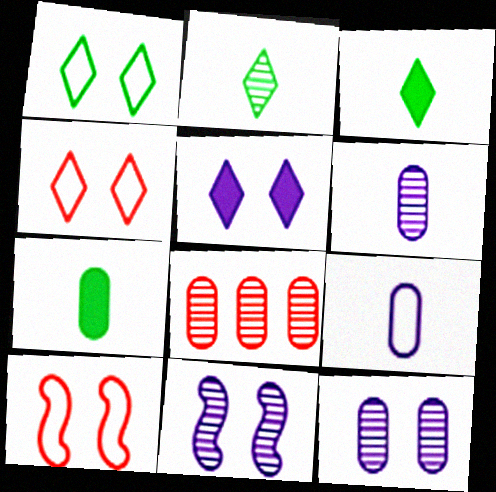[[2, 8, 11]]